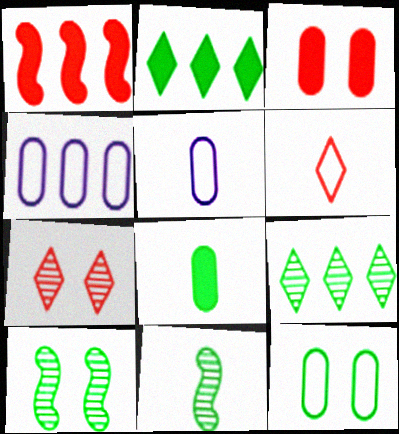[[1, 4, 9], 
[2, 11, 12]]